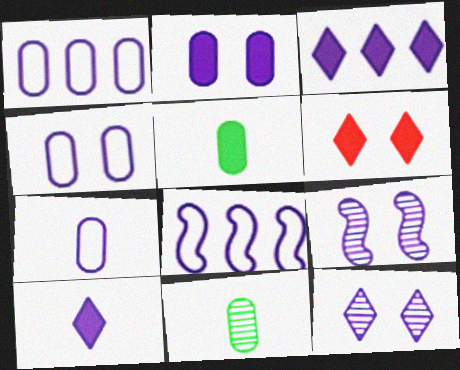[[1, 4, 7], 
[1, 9, 10], 
[3, 7, 9], 
[6, 8, 11]]